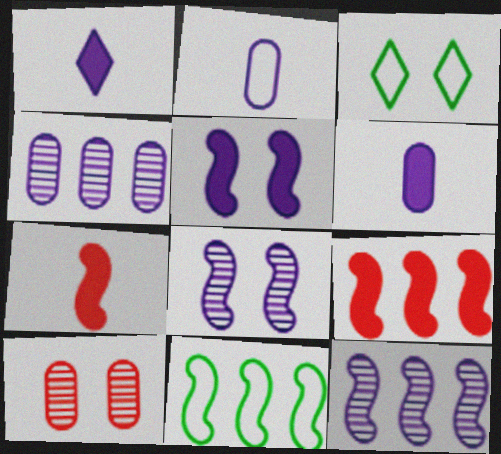[[1, 10, 11], 
[3, 4, 7], 
[3, 5, 10], 
[7, 8, 11], 
[9, 11, 12]]